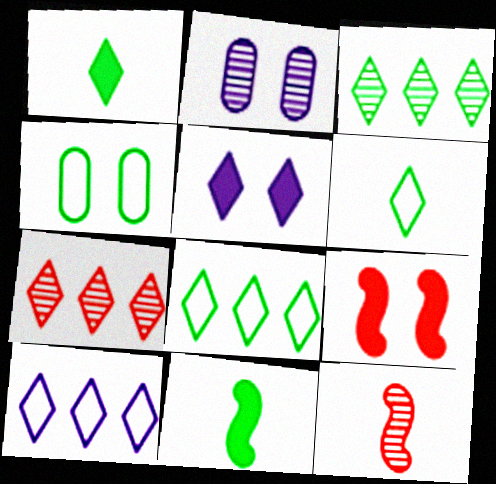[[2, 3, 12], 
[3, 4, 11], 
[5, 6, 7]]